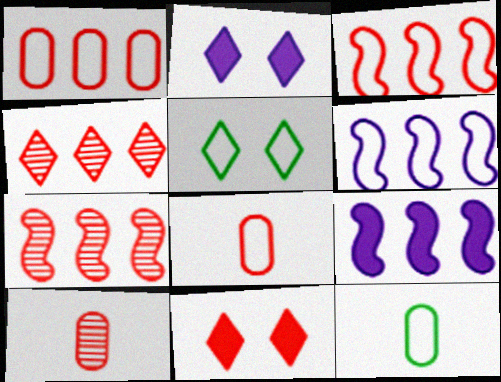[[2, 7, 12], 
[3, 10, 11], 
[5, 6, 8], 
[5, 9, 10], 
[7, 8, 11]]